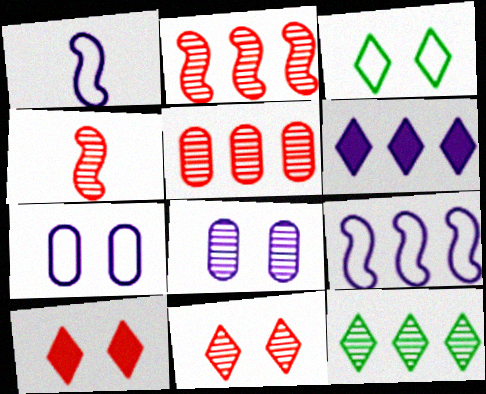[[1, 6, 8], 
[4, 5, 11], 
[4, 8, 12]]